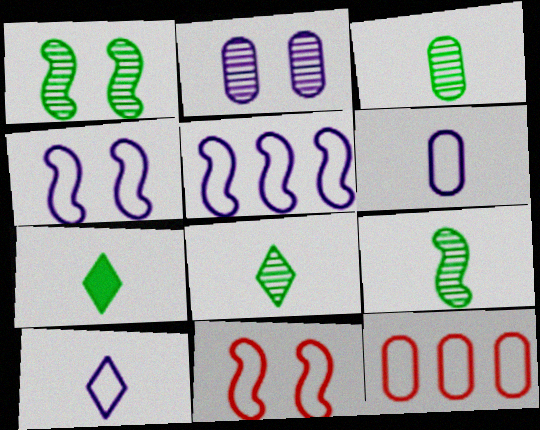[[3, 8, 9]]